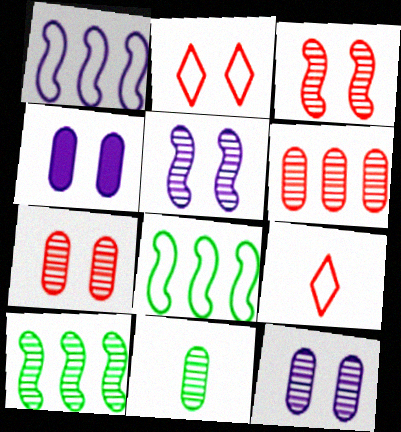[[4, 9, 10], 
[6, 11, 12]]